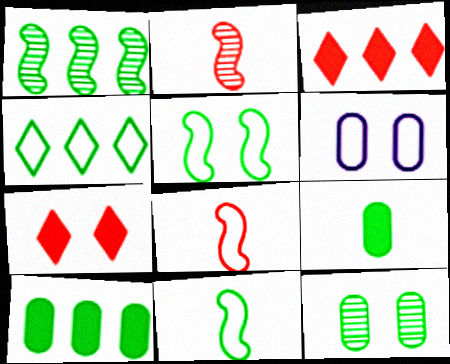[[1, 4, 10], 
[4, 6, 8]]